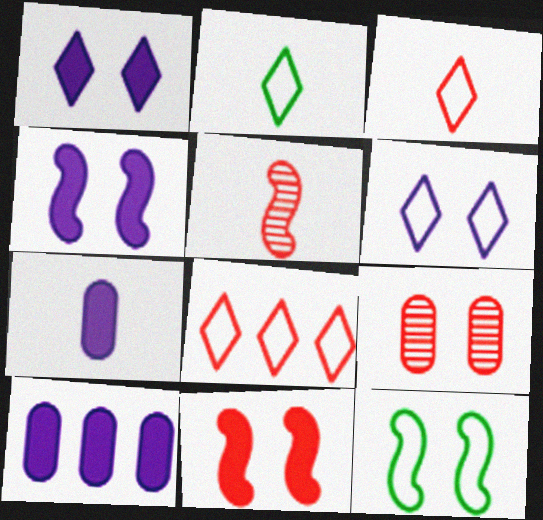[[1, 9, 12], 
[2, 5, 7], 
[2, 6, 8]]